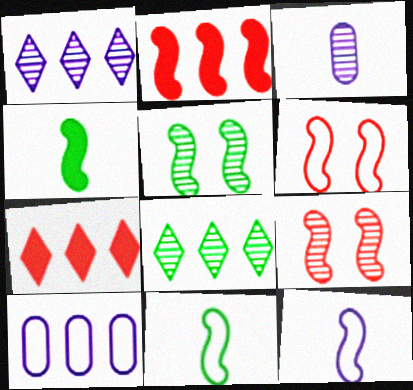[[2, 5, 12], 
[2, 8, 10], 
[3, 8, 9]]